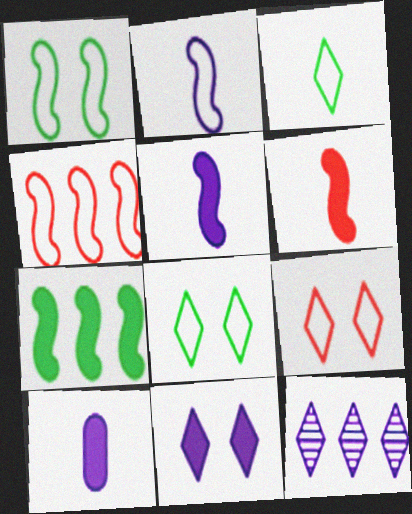[[1, 2, 4]]